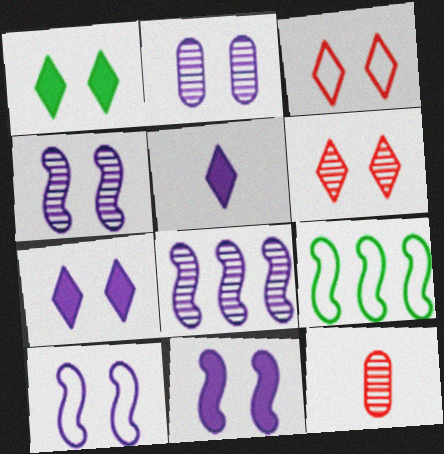[[2, 7, 10], 
[4, 10, 11], 
[7, 9, 12]]